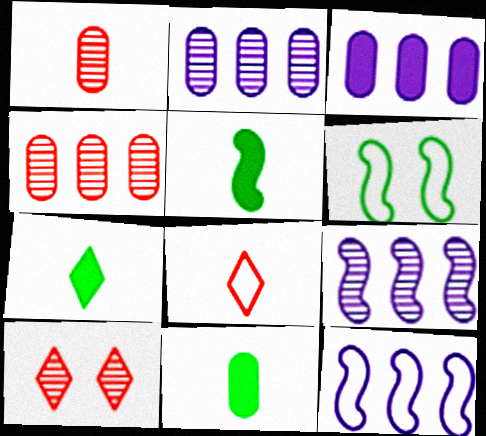[[5, 7, 11], 
[10, 11, 12]]